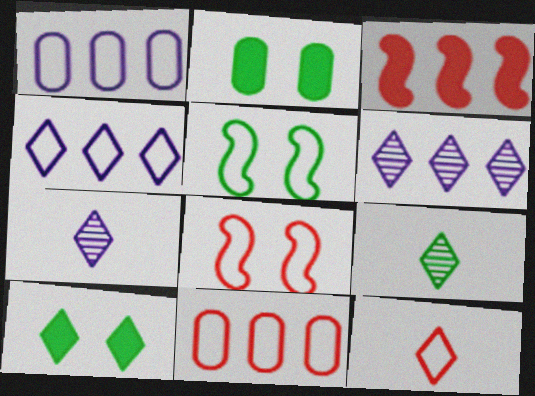[[1, 5, 12], 
[6, 10, 12], 
[8, 11, 12]]